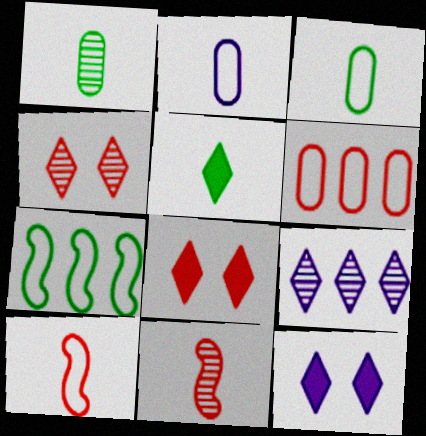[[2, 5, 11], 
[6, 8, 11]]